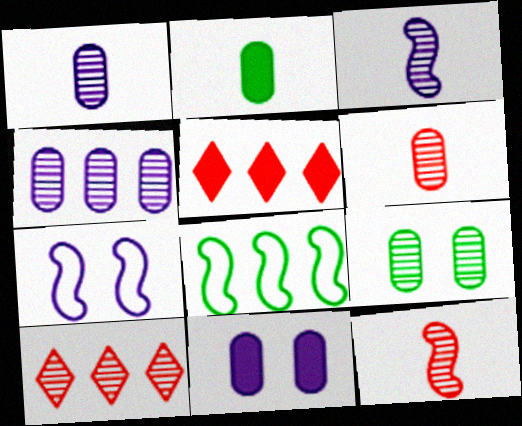[[2, 7, 10], 
[3, 9, 10], 
[4, 5, 8], 
[4, 6, 9]]